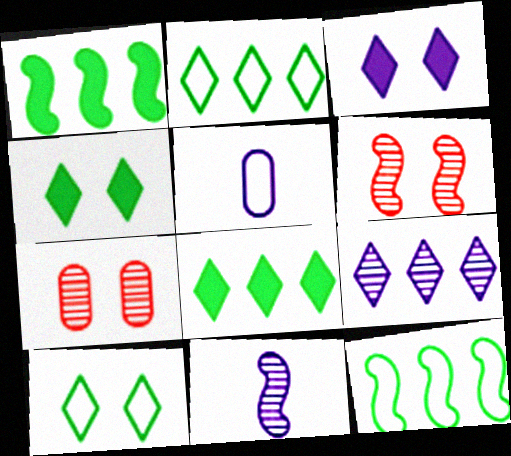[[5, 6, 8]]